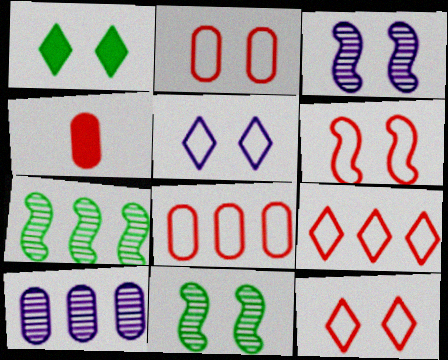[[1, 2, 3], 
[2, 6, 12], 
[4, 5, 7]]